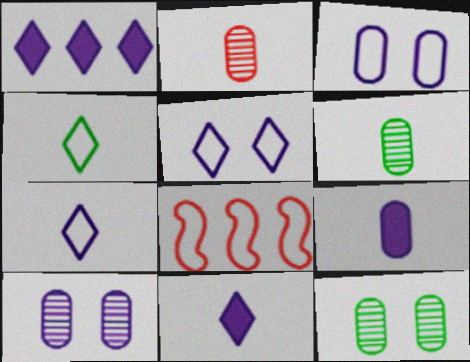[[3, 4, 8], 
[8, 11, 12]]